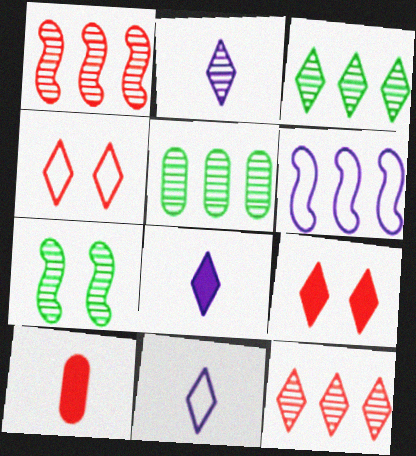[[1, 4, 10], 
[2, 8, 11], 
[3, 4, 8], 
[3, 9, 11]]